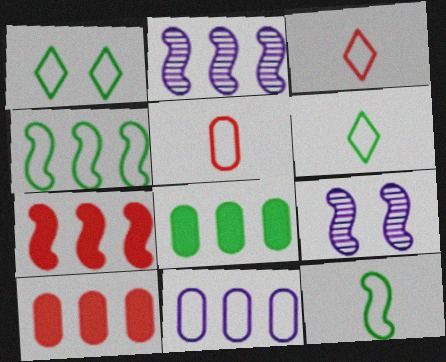[[2, 4, 7], 
[3, 8, 9], 
[6, 9, 10], 
[7, 9, 12]]